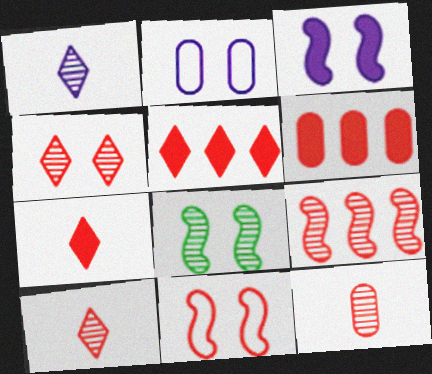[[3, 8, 11], 
[4, 9, 12], 
[5, 11, 12], 
[6, 10, 11]]